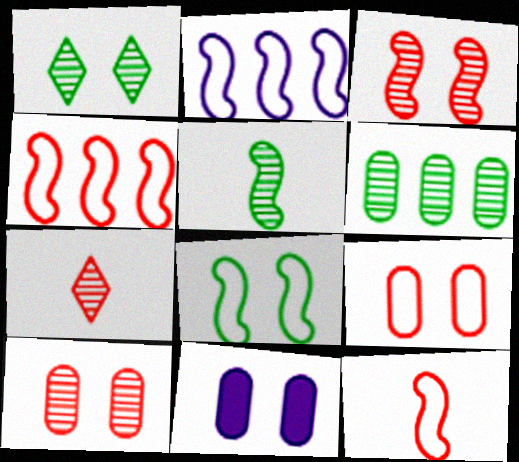[[1, 5, 6], 
[2, 8, 12]]